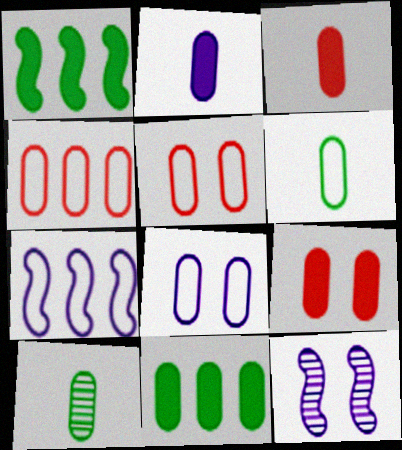[[2, 9, 11], 
[4, 6, 8]]